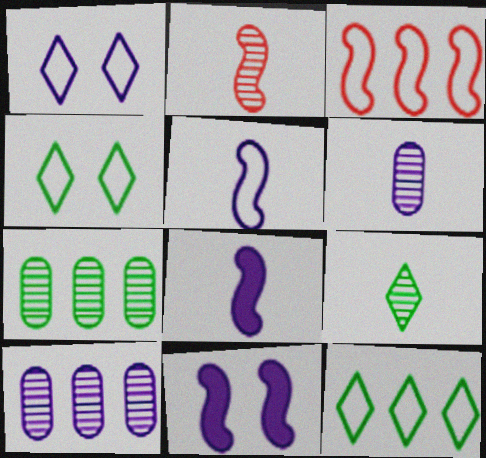[[1, 8, 10], 
[2, 6, 9]]